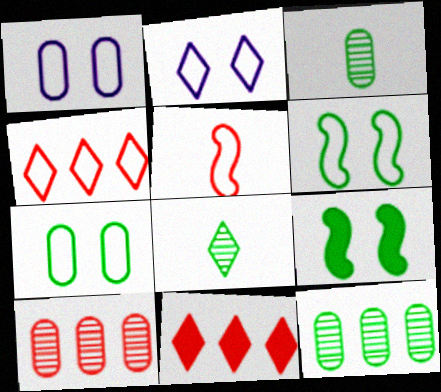[[2, 8, 11]]